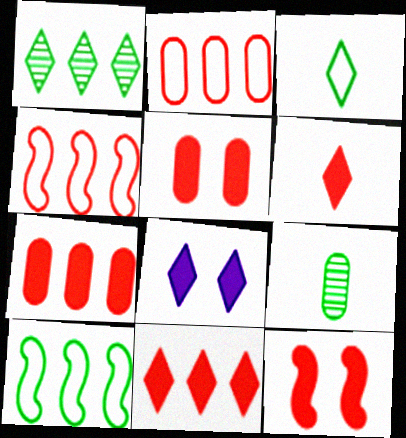[[4, 8, 9], 
[6, 7, 12]]